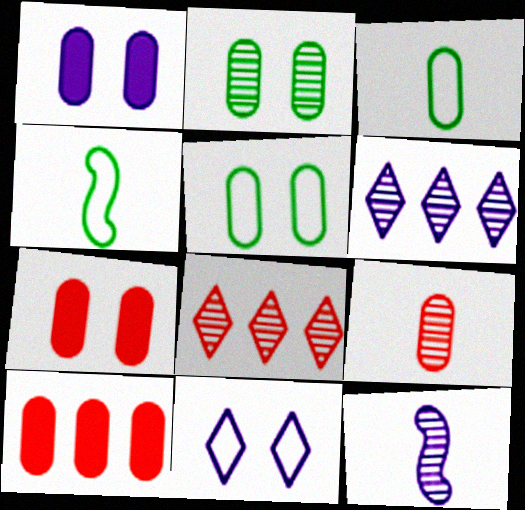[[1, 4, 8], 
[2, 8, 12], 
[4, 6, 7]]